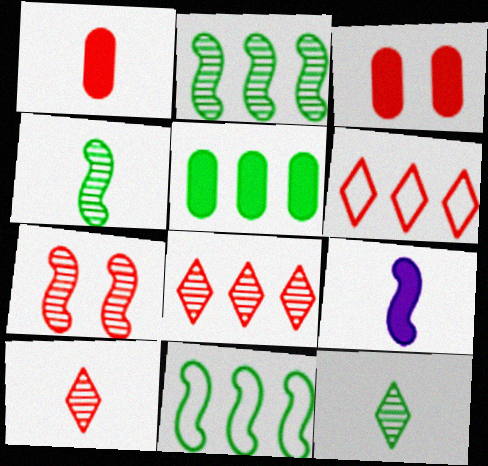[[1, 6, 7], 
[7, 9, 11]]